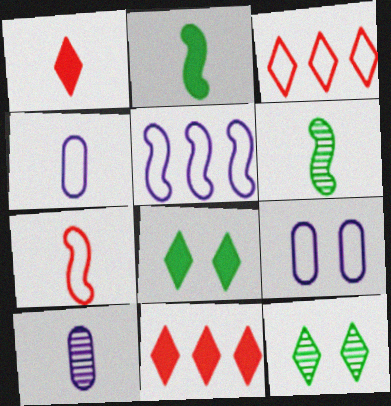[[1, 4, 6], 
[6, 9, 11]]